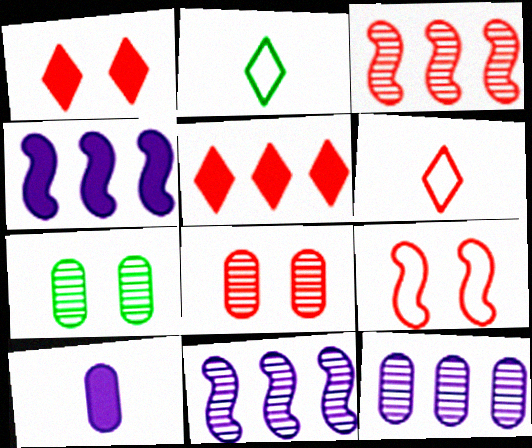[[1, 8, 9], 
[2, 4, 8], 
[4, 6, 7]]